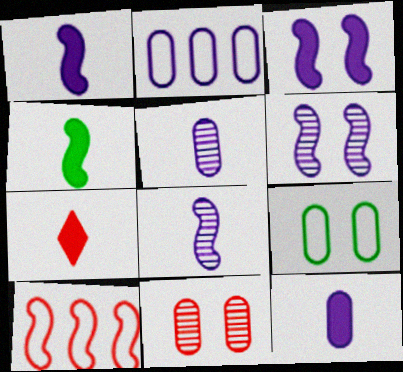[[4, 6, 10], 
[4, 7, 12], 
[7, 10, 11]]